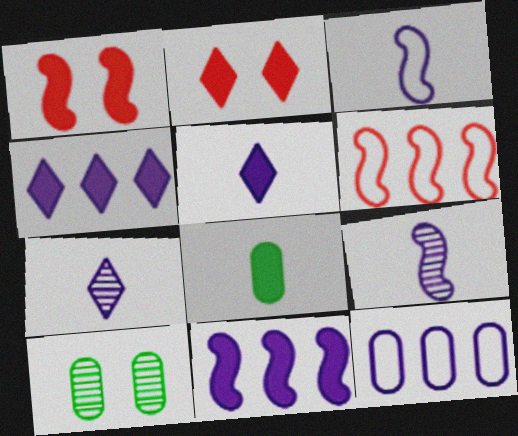[[1, 4, 8], 
[2, 8, 11], 
[5, 6, 10]]